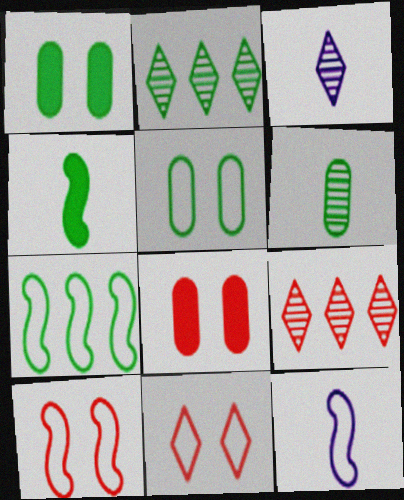[[1, 9, 12], 
[2, 4, 5], 
[2, 8, 12], 
[3, 7, 8], 
[7, 10, 12]]